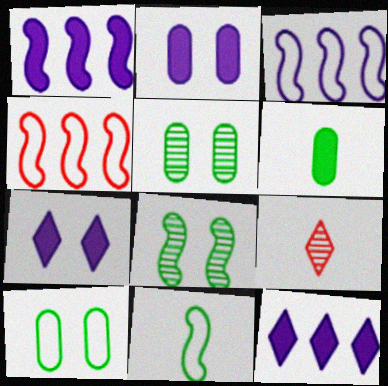[[1, 9, 10]]